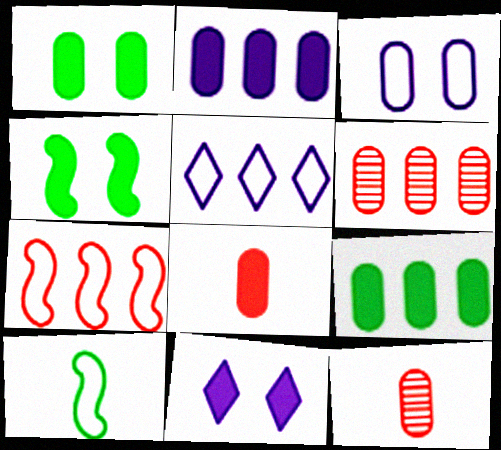[[1, 2, 8], 
[3, 9, 12], 
[4, 5, 12], 
[6, 10, 11]]